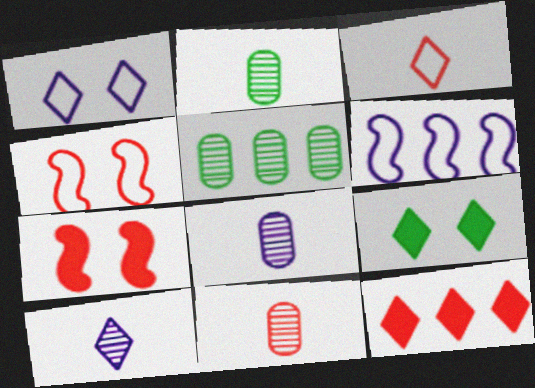[[2, 8, 11], 
[4, 11, 12], 
[5, 6, 12], 
[6, 9, 11]]